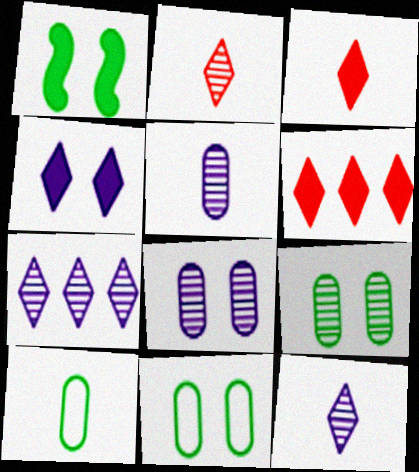[]